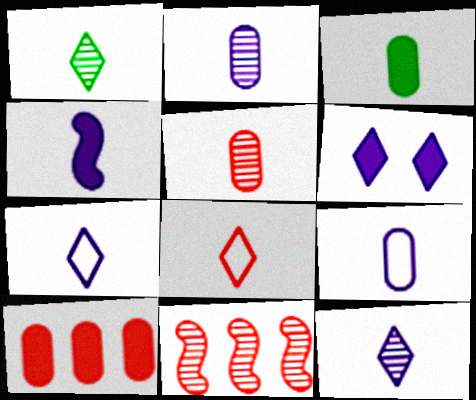[[2, 4, 7], 
[3, 5, 9], 
[4, 9, 12]]